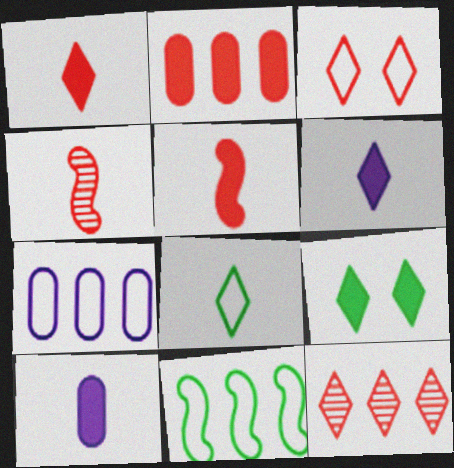[[1, 3, 12], 
[2, 3, 4], 
[4, 7, 9], 
[4, 8, 10]]